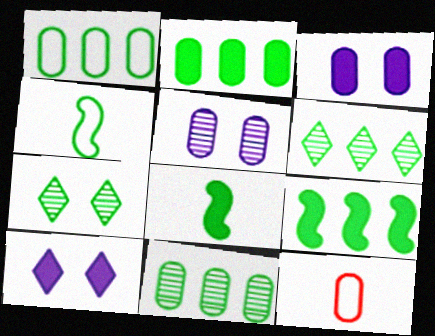[[1, 2, 11], 
[1, 6, 9], 
[1, 7, 8], 
[2, 4, 7], 
[2, 5, 12], 
[3, 11, 12]]